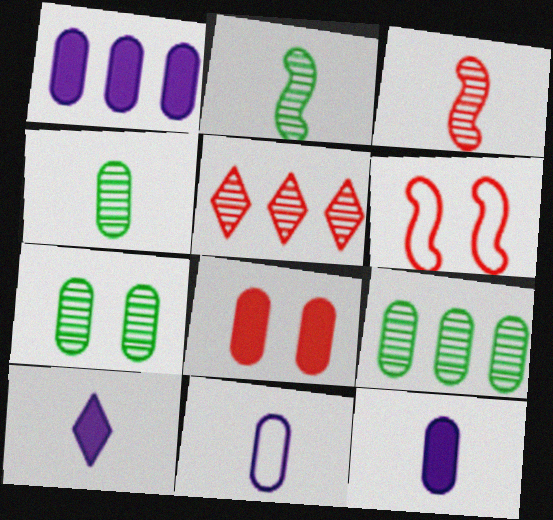[[4, 7, 9], 
[6, 9, 10], 
[8, 9, 11]]